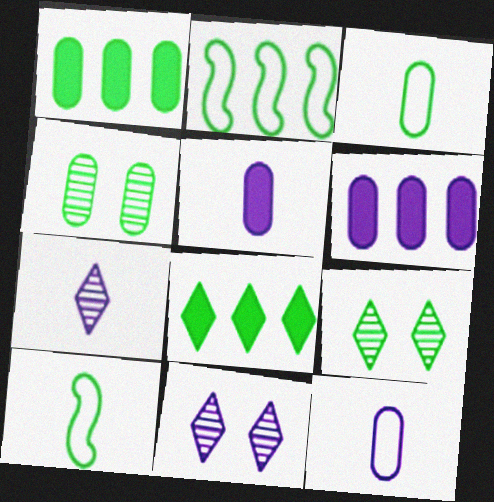[[1, 3, 4], 
[1, 9, 10], 
[4, 8, 10]]